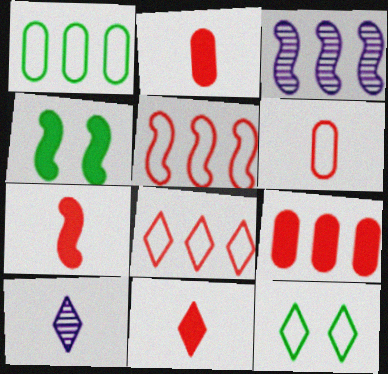[[2, 3, 12], 
[2, 7, 11]]